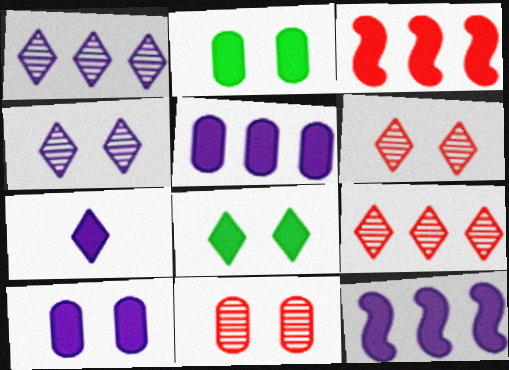[[2, 3, 7], 
[7, 10, 12]]